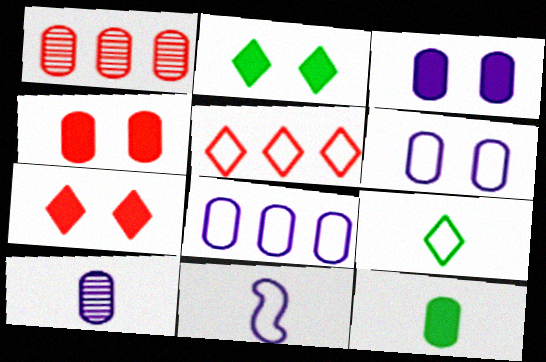[[1, 2, 11], 
[1, 6, 12], 
[3, 8, 10]]